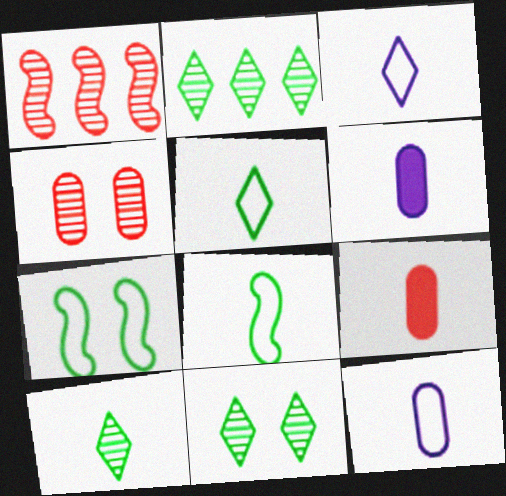[[2, 10, 11]]